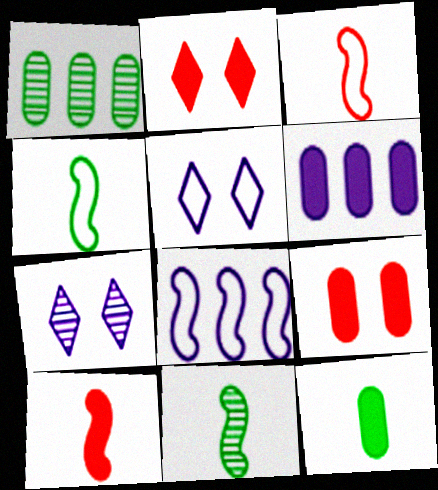[[1, 5, 10], 
[6, 9, 12]]